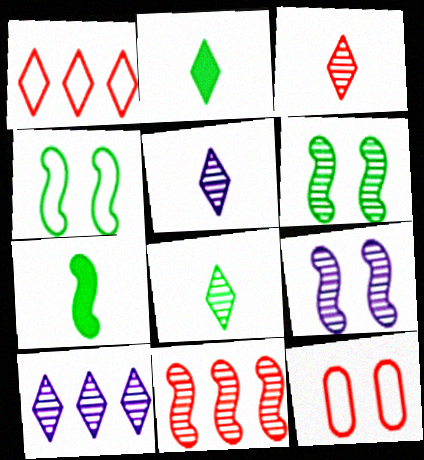[[3, 5, 8], 
[7, 10, 12]]